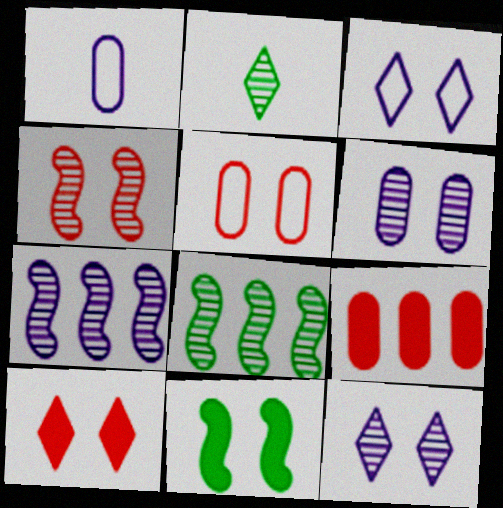[[1, 8, 10], 
[4, 5, 10], 
[5, 11, 12]]